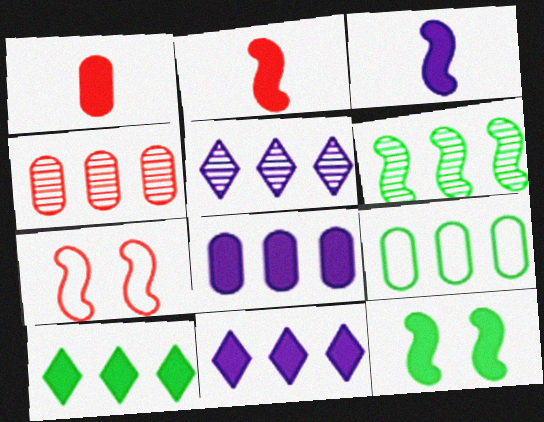[[1, 11, 12], 
[3, 6, 7], 
[4, 5, 6], 
[4, 8, 9], 
[6, 9, 10]]